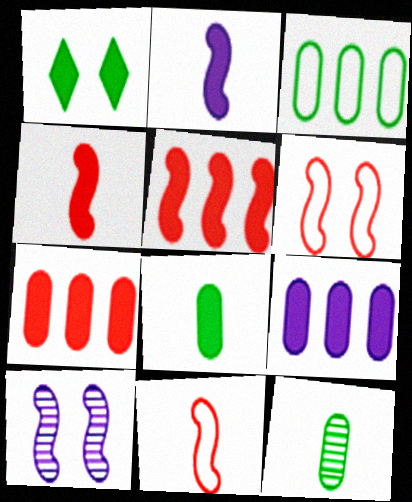[[1, 2, 7], 
[1, 4, 9]]